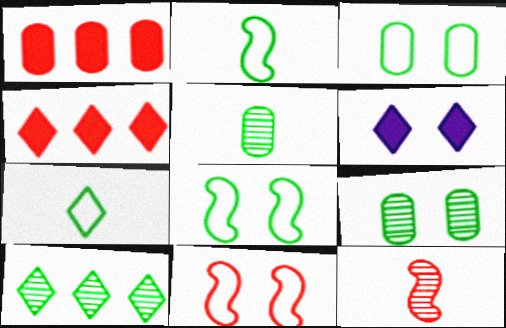[[6, 9, 11]]